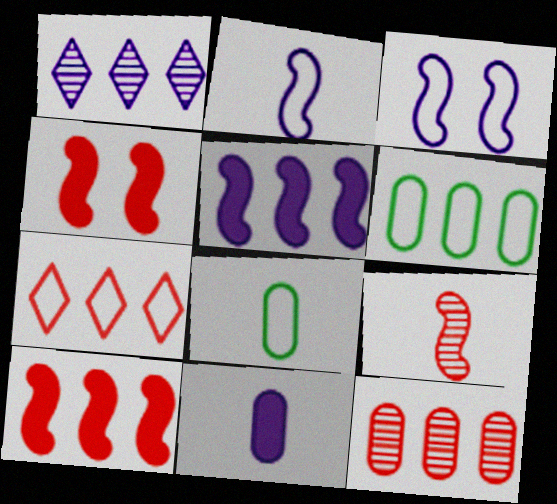[[1, 3, 11], 
[1, 4, 8], 
[1, 6, 10], 
[3, 7, 8], 
[7, 10, 12]]